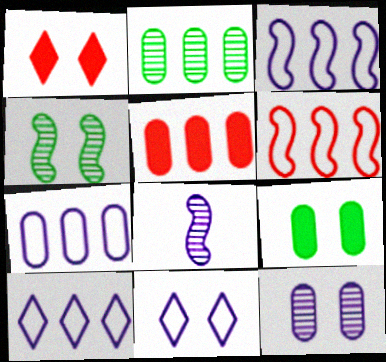[[2, 5, 7], 
[3, 7, 10]]